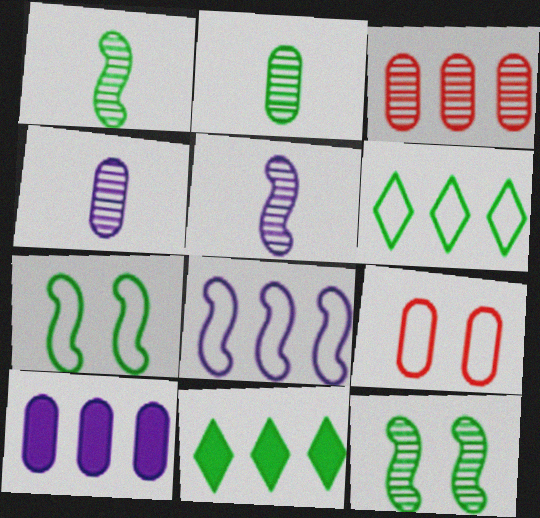[[2, 7, 11], 
[2, 9, 10], 
[3, 8, 11], 
[5, 9, 11]]